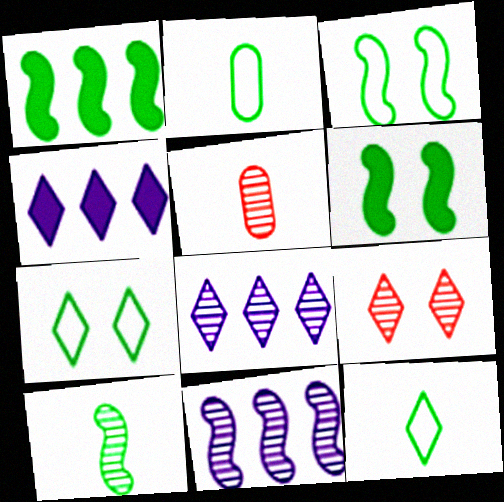[[1, 3, 10], 
[3, 4, 5], 
[4, 9, 12]]